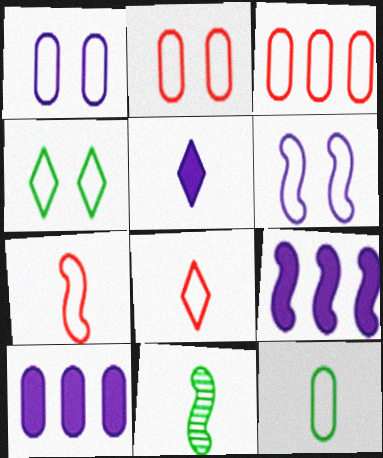[[1, 3, 12], 
[2, 4, 6]]